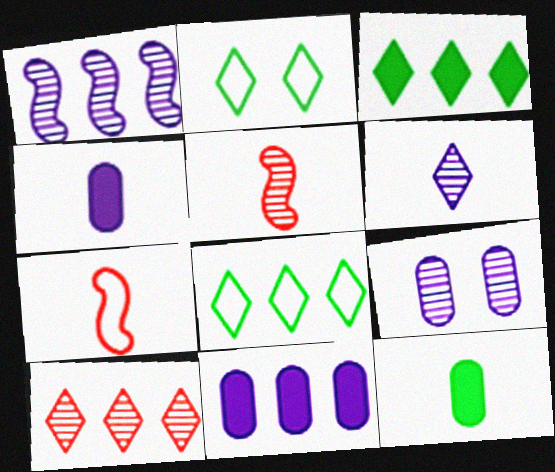[[1, 6, 9], 
[2, 5, 11], 
[3, 7, 9], 
[6, 7, 12]]